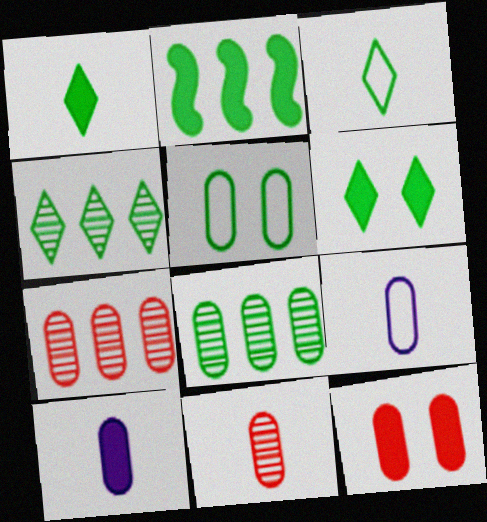[[3, 4, 6], 
[5, 7, 10], 
[8, 9, 12]]